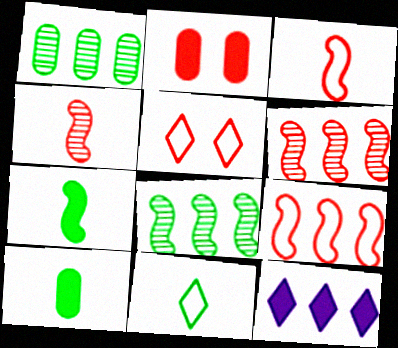[[1, 9, 12], 
[2, 7, 12]]